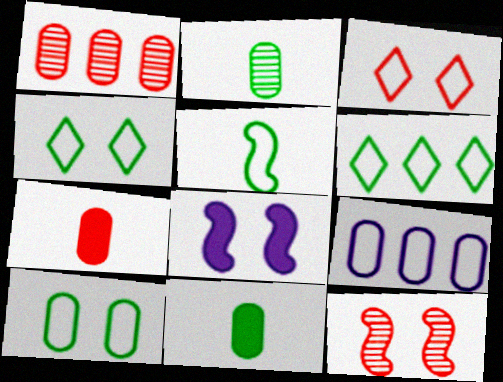[[3, 5, 9], 
[5, 6, 10]]